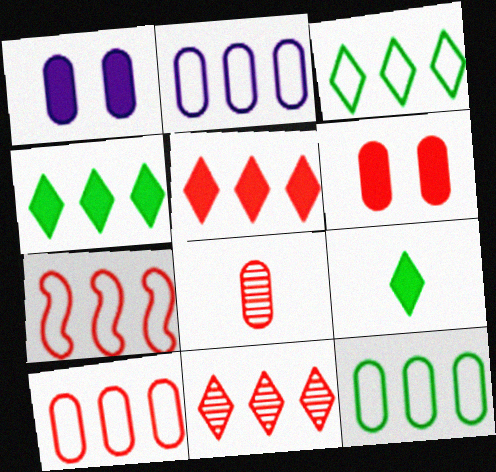[[1, 8, 12], 
[2, 3, 7], 
[2, 10, 12], 
[6, 8, 10]]